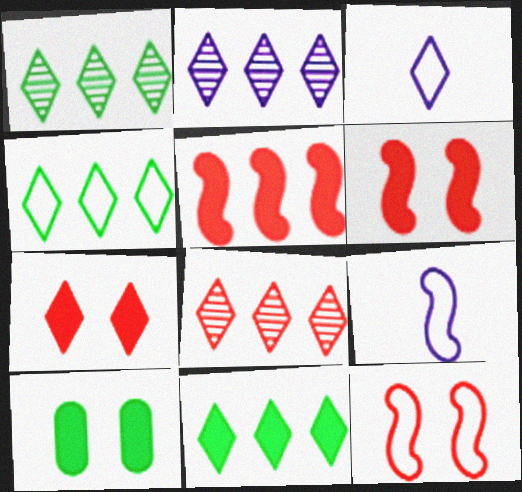[[1, 2, 8], 
[1, 3, 7], 
[1, 4, 11], 
[8, 9, 10]]